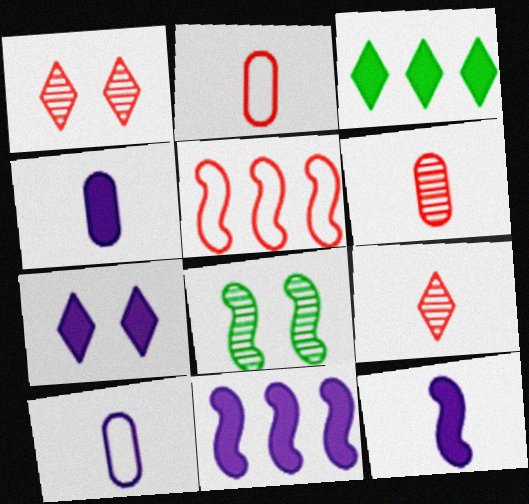[[4, 7, 11], 
[5, 8, 12]]